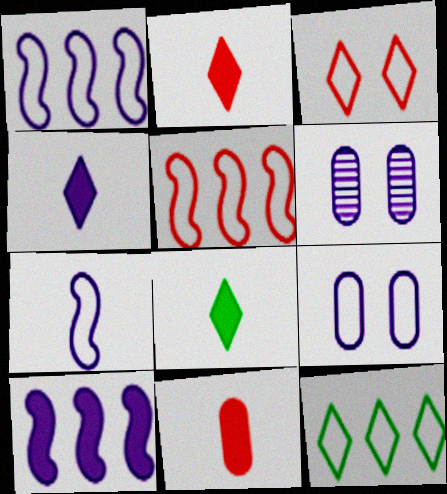[[1, 4, 6], 
[2, 4, 8], 
[5, 6, 8]]